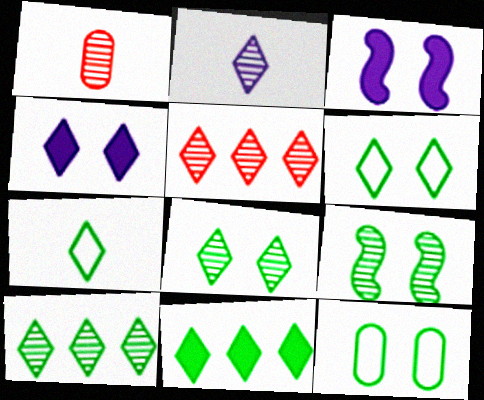[[2, 5, 8], 
[4, 5, 7], 
[7, 8, 11]]